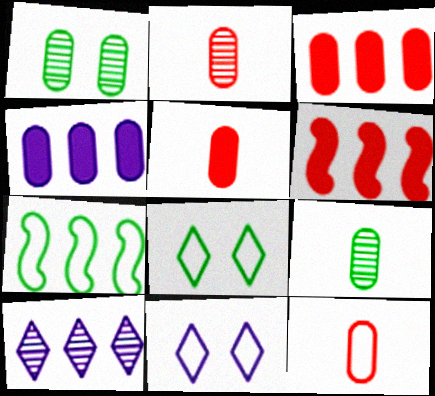[[1, 4, 12], 
[2, 5, 12], 
[3, 7, 10], 
[6, 9, 11], 
[7, 11, 12]]